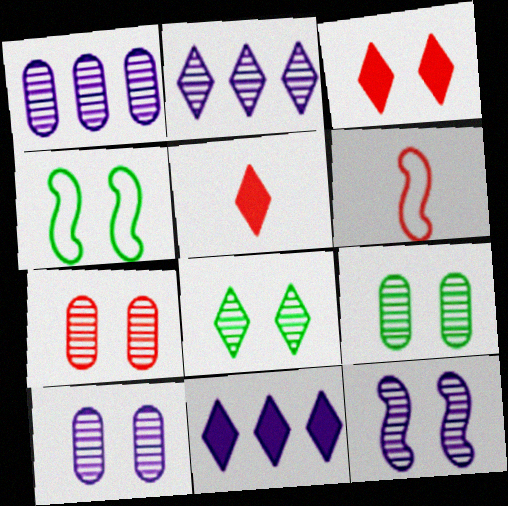[[1, 4, 5], 
[3, 4, 10], 
[6, 9, 11], 
[7, 8, 12], 
[7, 9, 10]]